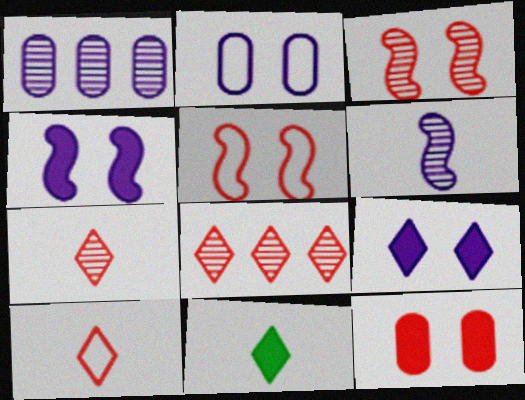[[1, 5, 11]]